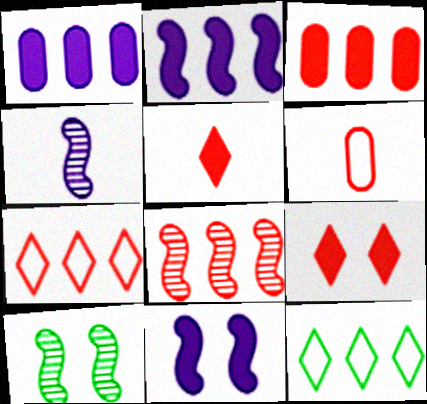[[1, 8, 12], 
[3, 7, 8], 
[4, 8, 10], 
[6, 8, 9]]